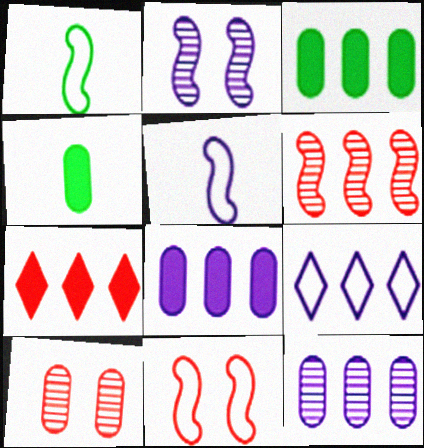[[3, 6, 9]]